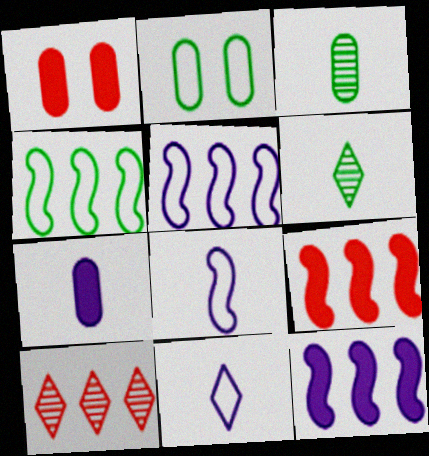[[1, 5, 6]]